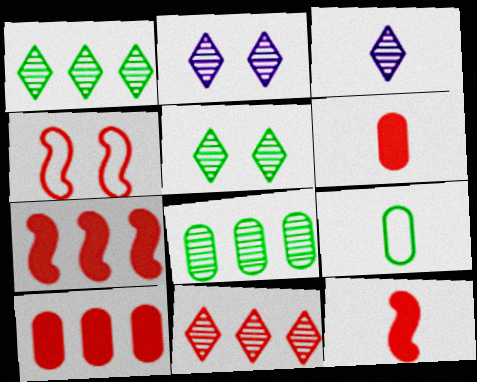[[2, 7, 9], 
[3, 5, 11], 
[3, 9, 12], 
[4, 6, 11]]